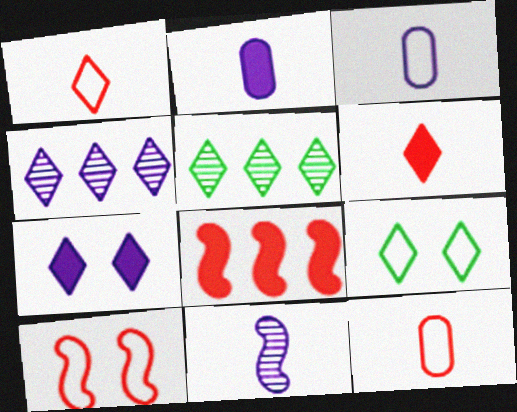[[1, 5, 7], 
[2, 5, 10], 
[4, 6, 9]]